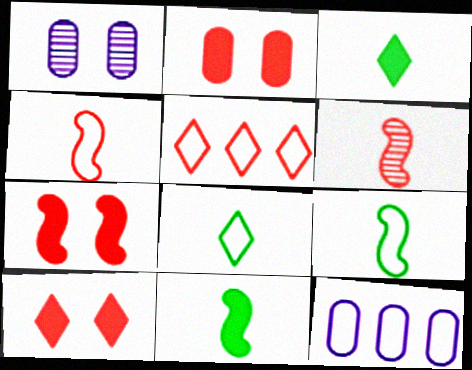[[1, 5, 11], 
[2, 5, 6], 
[2, 7, 10]]